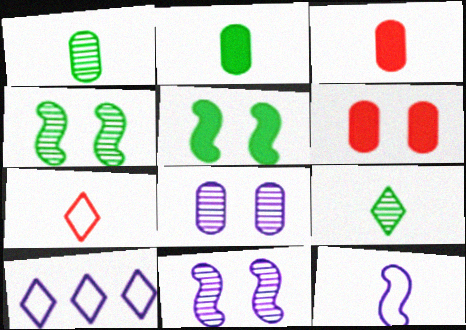[[3, 4, 10], 
[3, 9, 12]]